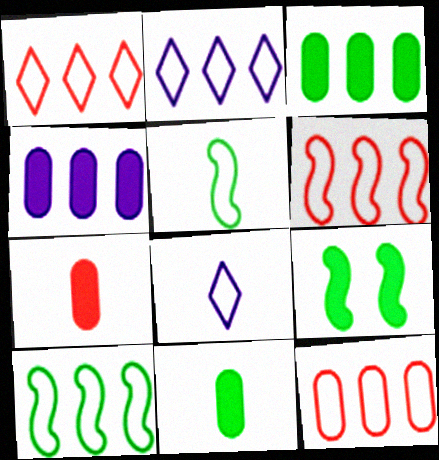[[1, 6, 12], 
[2, 10, 12]]